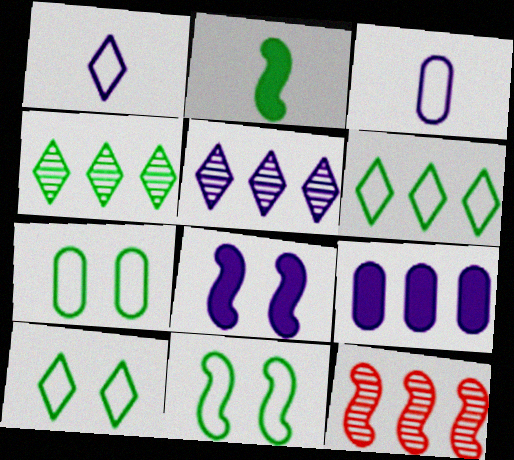[[2, 4, 7], 
[3, 5, 8], 
[6, 9, 12], 
[7, 10, 11]]